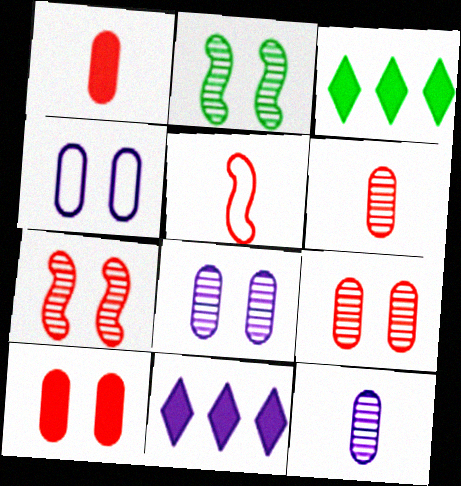[[3, 5, 8]]